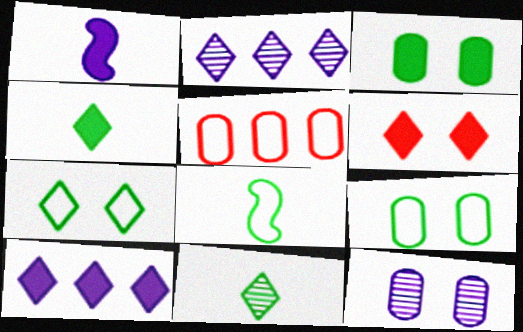[[4, 6, 10]]